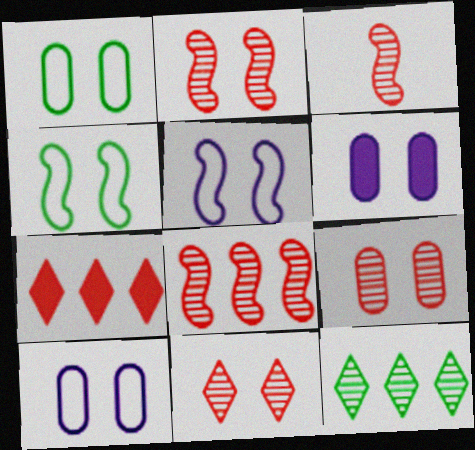[[1, 6, 9], 
[2, 3, 8], 
[2, 9, 11], 
[4, 6, 11]]